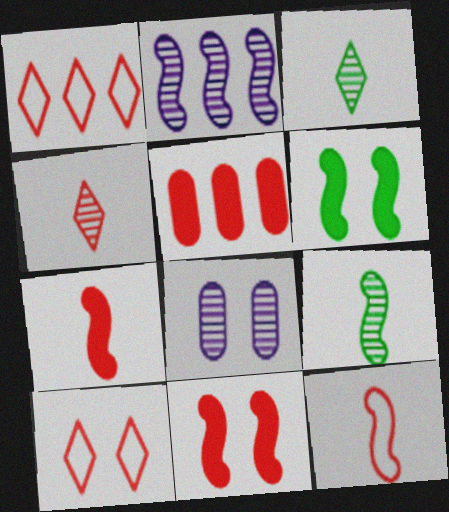[[2, 6, 12], 
[6, 8, 10]]